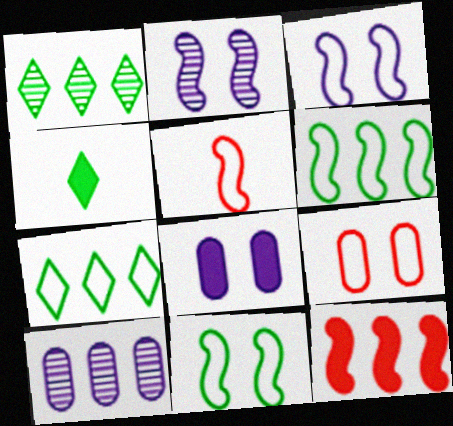[[1, 5, 8], 
[3, 5, 6], 
[4, 8, 12], 
[7, 10, 12]]